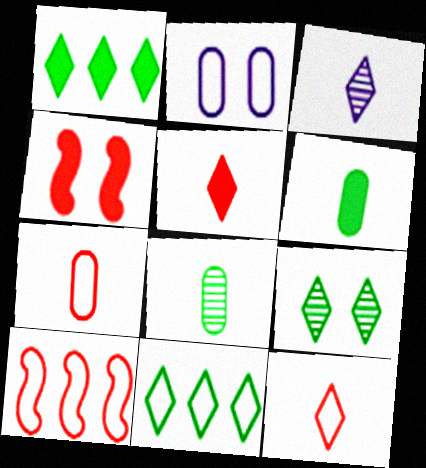[[2, 4, 9]]